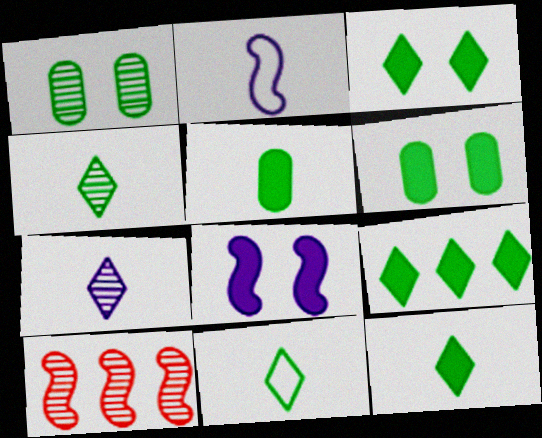[[1, 7, 10], 
[3, 9, 12], 
[4, 11, 12]]